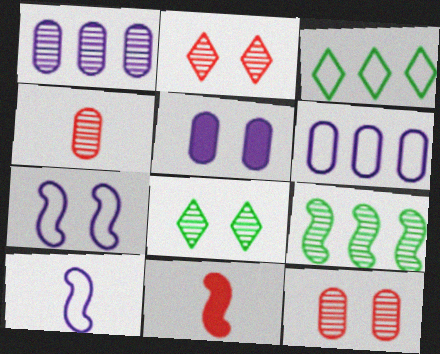[[6, 8, 11], 
[7, 9, 11]]